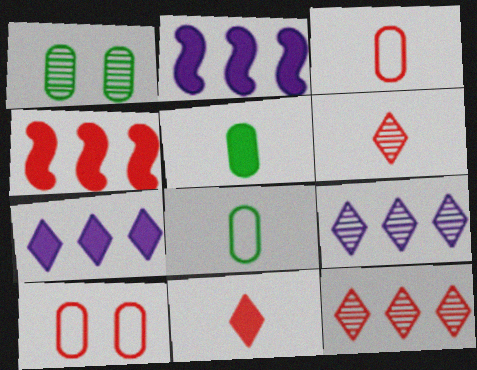[[4, 6, 10]]